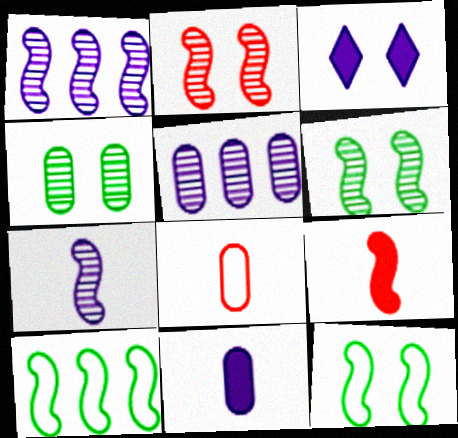[[1, 9, 12]]